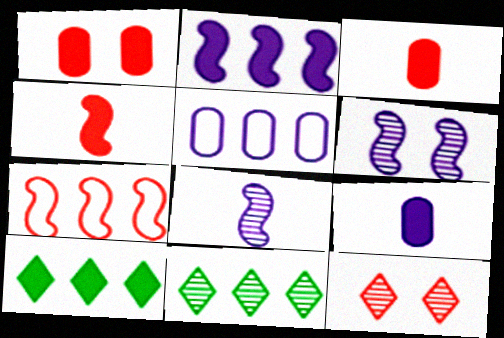[[3, 7, 12]]